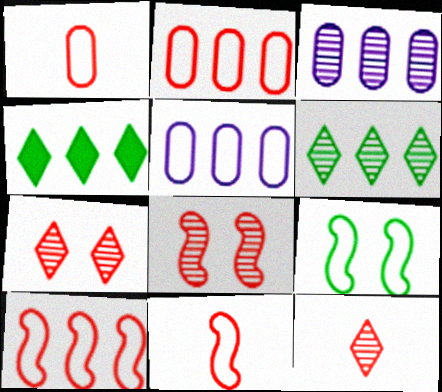[[3, 4, 10]]